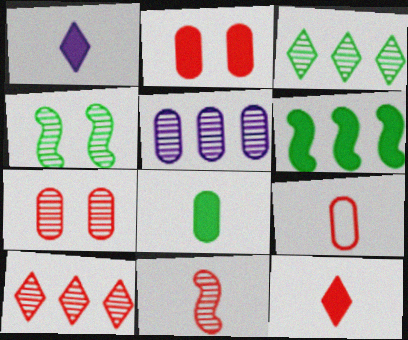[[1, 2, 6], 
[7, 10, 11], 
[9, 11, 12]]